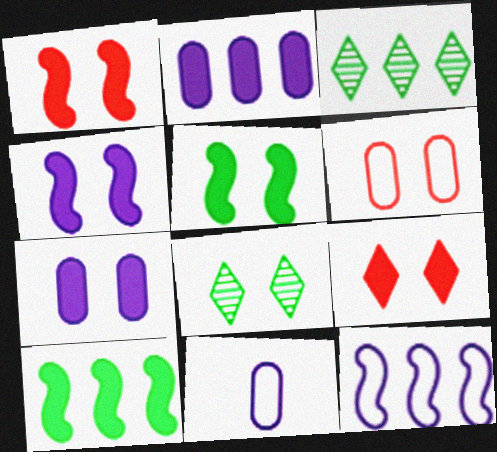[[1, 3, 11], 
[1, 4, 5], 
[4, 6, 8], 
[5, 7, 9]]